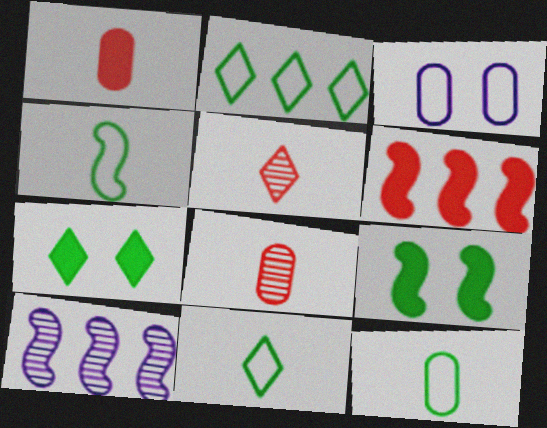[[4, 11, 12]]